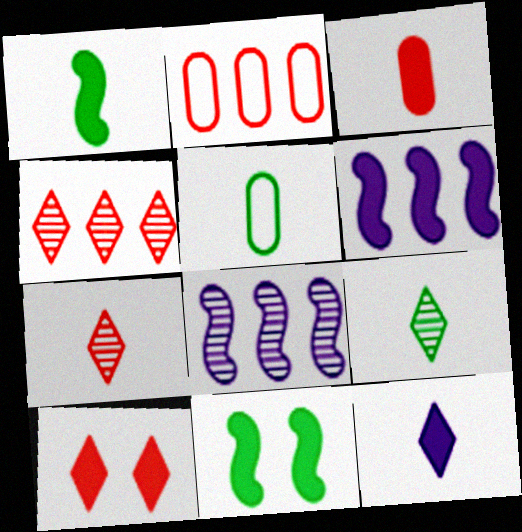[[1, 3, 12], 
[1, 5, 9], 
[5, 8, 10]]